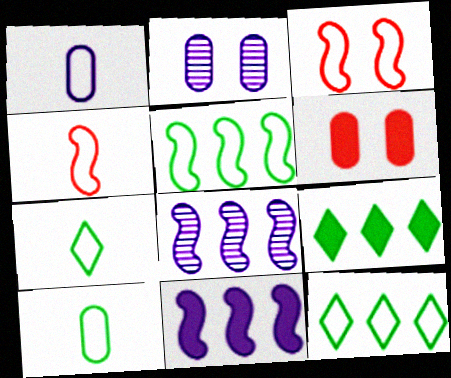[[1, 3, 12], 
[1, 4, 7], 
[2, 4, 9], 
[6, 7, 8]]